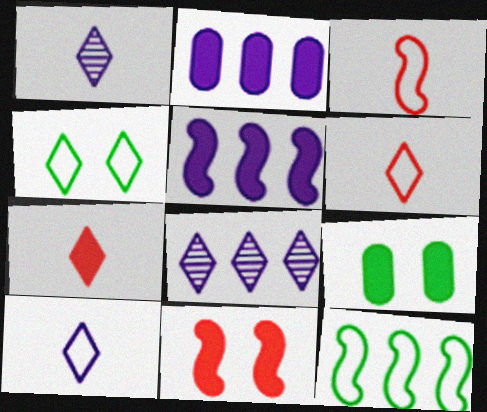[[3, 8, 9], 
[4, 7, 8], 
[5, 7, 9]]